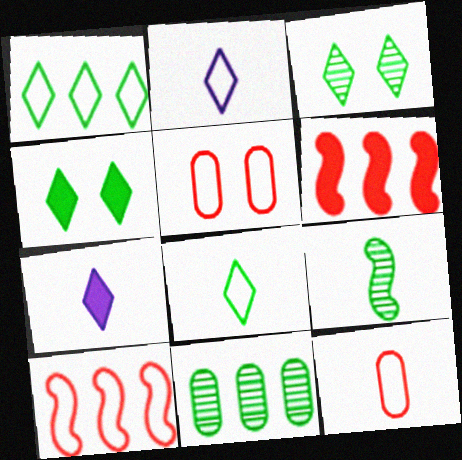[[3, 9, 11], 
[7, 9, 12]]